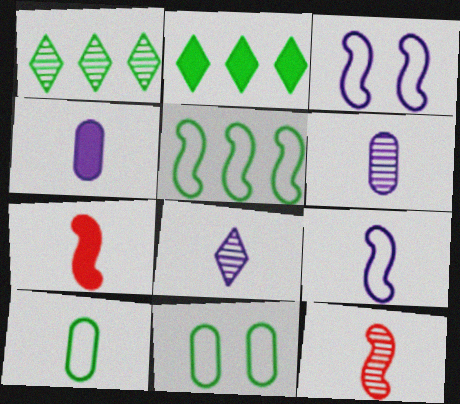[[4, 8, 9], 
[7, 8, 10]]